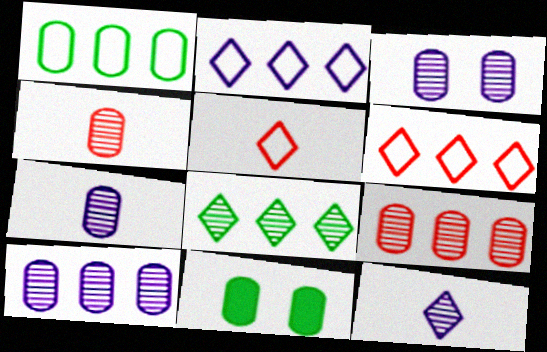[[3, 7, 10]]